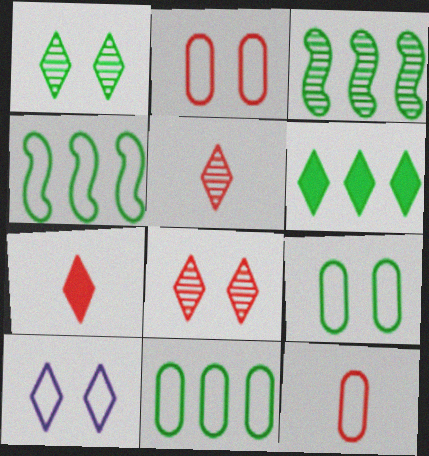[[3, 6, 11], 
[4, 10, 12], 
[5, 6, 10]]